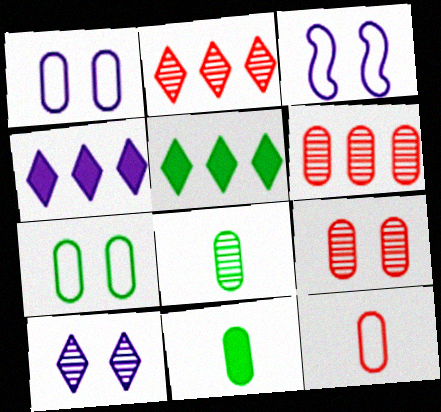[[1, 6, 11], 
[2, 3, 11]]